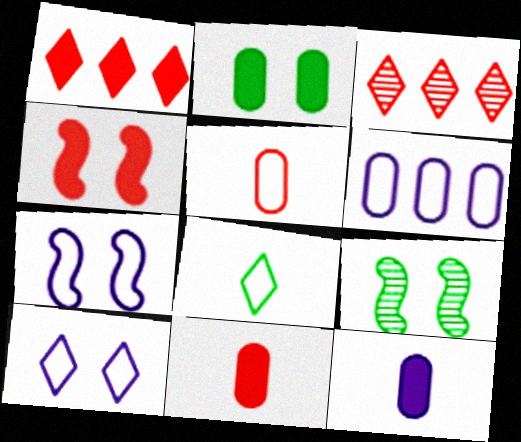[[1, 4, 11], 
[3, 4, 5], 
[4, 7, 9]]